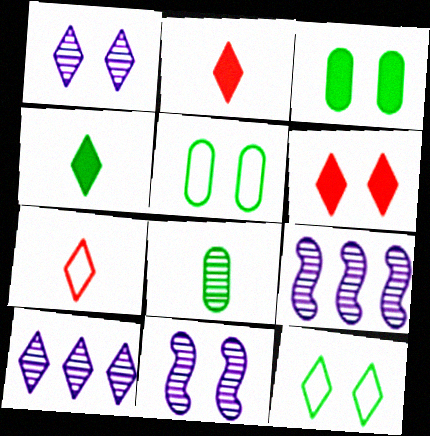[[1, 6, 12], 
[2, 5, 9], 
[2, 10, 12], 
[3, 7, 9], 
[5, 6, 11]]